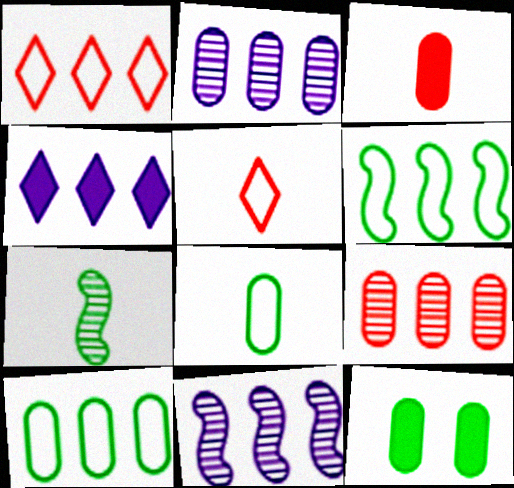[[4, 6, 9], 
[5, 11, 12]]